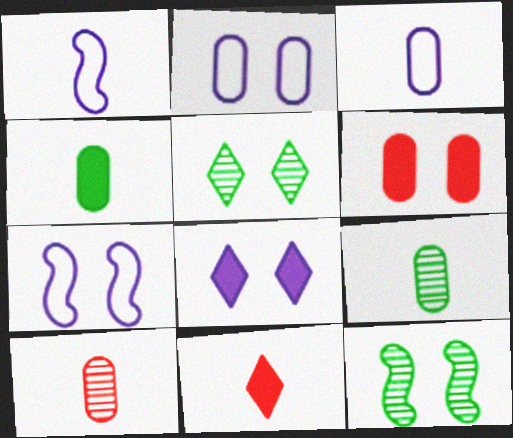[[1, 9, 11], 
[3, 4, 10], 
[5, 6, 7]]